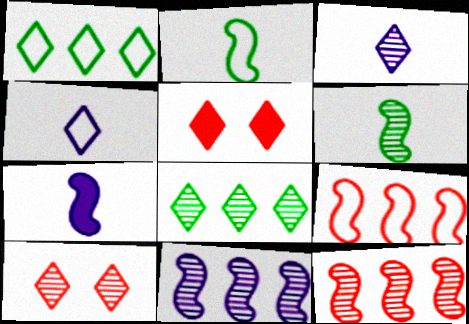[[1, 3, 5], 
[3, 8, 10], 
[4, 5, 8]]